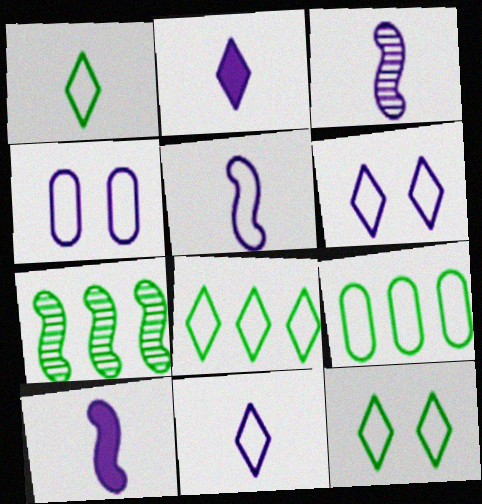[[1, 8, 12], 
[3, 5, 10]]